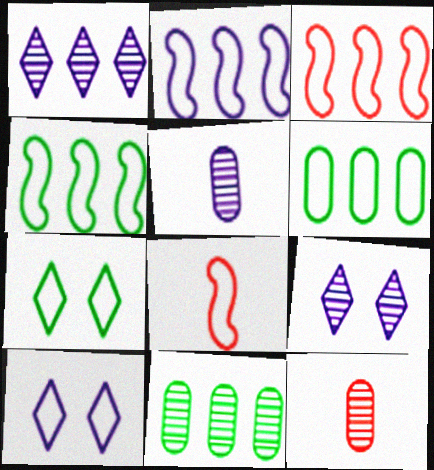[[2, 3, 4], 
[6, 8, 10]]